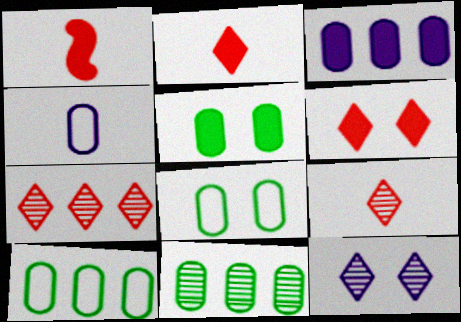[[1, 10, 12]]